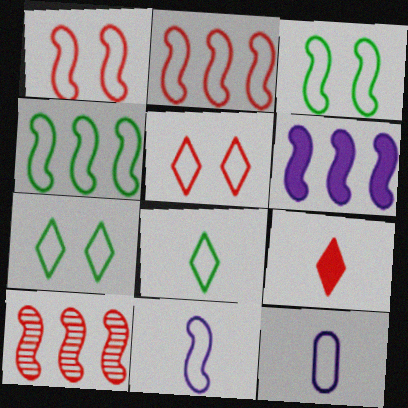[[1, 4, 11], 
[2, 3, 11], 
[2, 7, 12], 
[4, 5, 12], 
[4, 6, 10]]